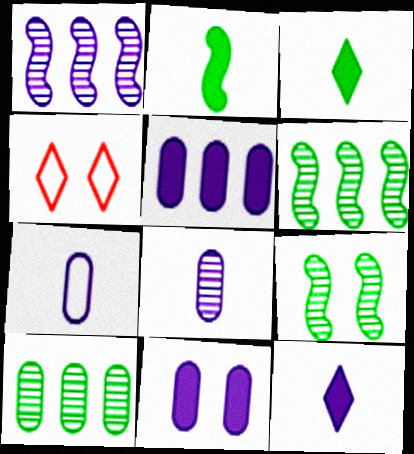[[4, 9, 11]]